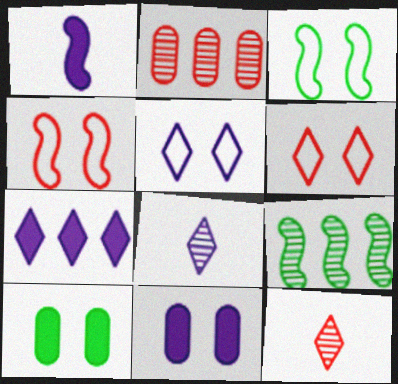[[1, 4, 9], 
[1, 7, 11], 
[5, 7, 8]]